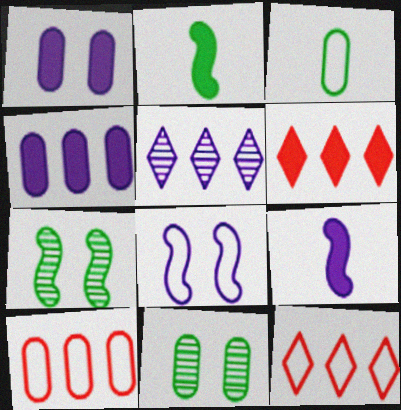[[1, 2, 6], 
[3, 8, 12], 
[9, 11, 12]]